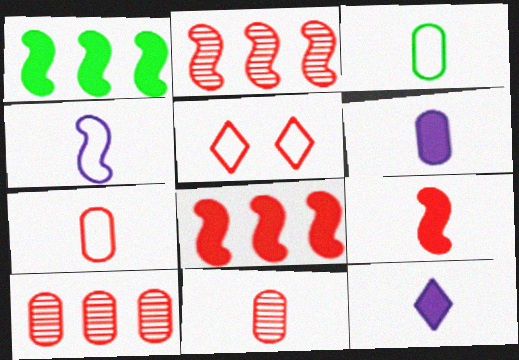[[3, 6, 11], 
[5, 8, 11], 
[5, 9, 10]]